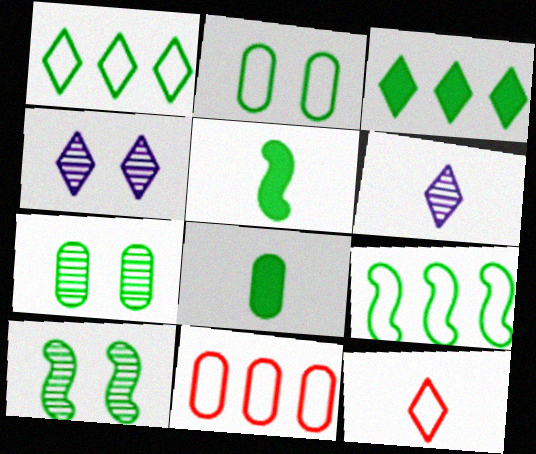[[1, 5, 7], 
[1, 8, 10], 
[3, 4, 12], 
[4, 5, 11], 
[5, 9, 10]]